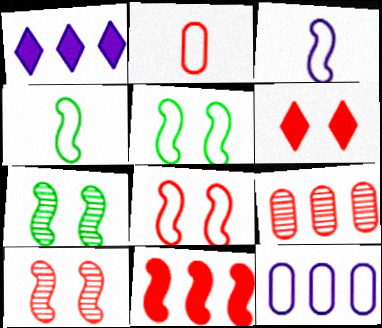[[1, 2, 7], 
[3, 7, 11]]